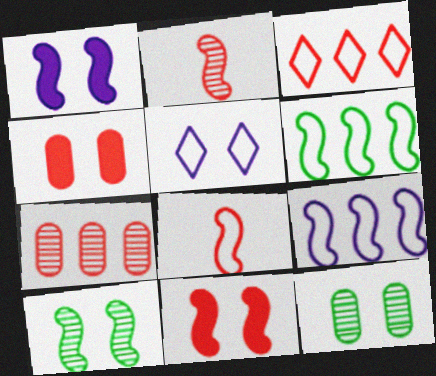[[1, 2, 6], 
[2, 3, 4], 
[4, 5, 10], 
[5, 11, 12]]